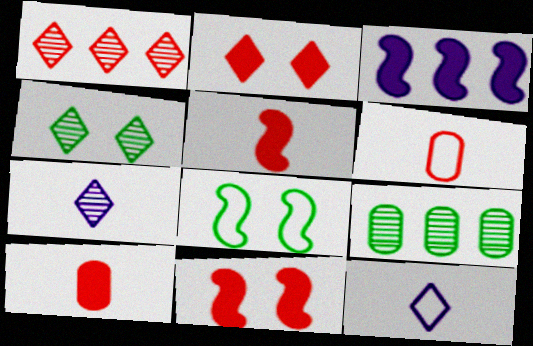[[1, 4, 7], 
[1, 6, 11], 
[3, 4, 6], 
[9, 11, 12]]